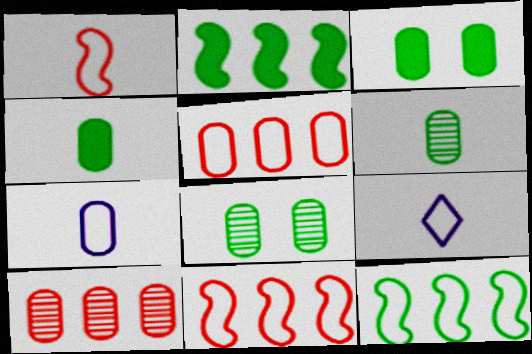[[3, 7, 10]]